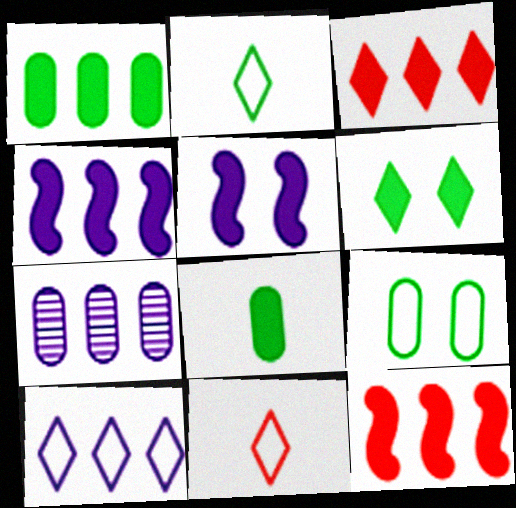[[1, 3, 4], 
[3, 5, 8], 
[4, 7, 10]]